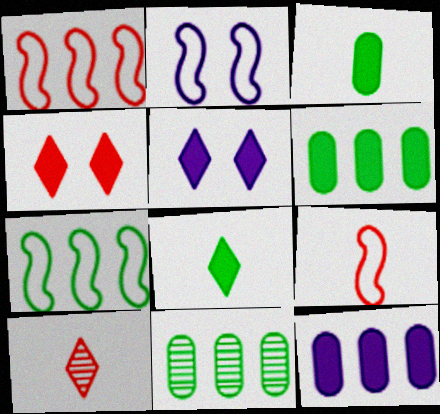[[2, 6, 10], 
[2, 7, 9], 
[5, 9, 11]]